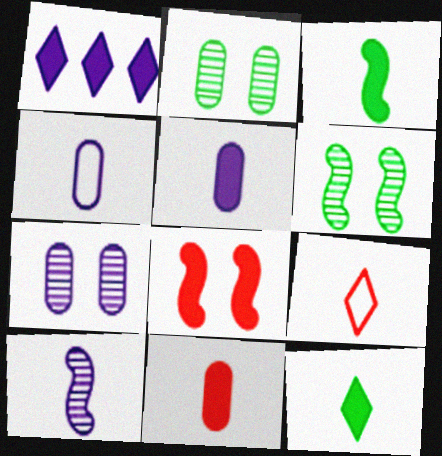[]